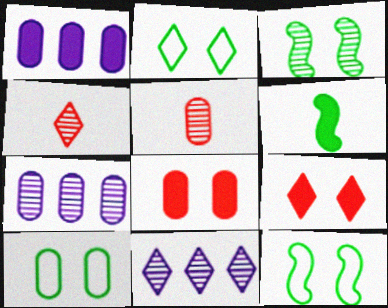[[1, 4, 12], 
[1, 5, 10], 
[1, 6, 9], 
[2, 10, 12], 
[3, 4, 7], 
[3, 5, 11]]